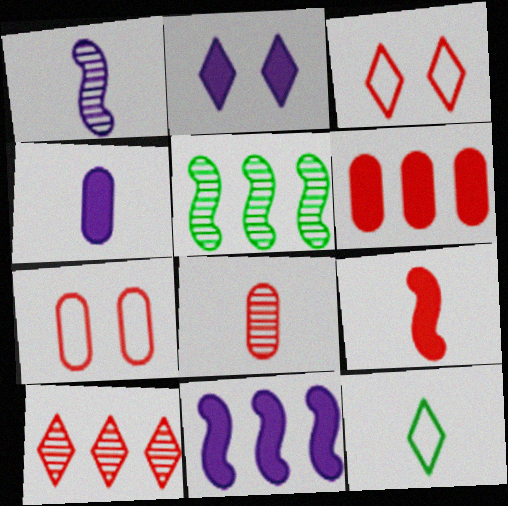[[2, 4, 11], 
[2, 10, 12], 
[3, 4, 5], 
[6, 7, 8], 
[7, 9, 10]]